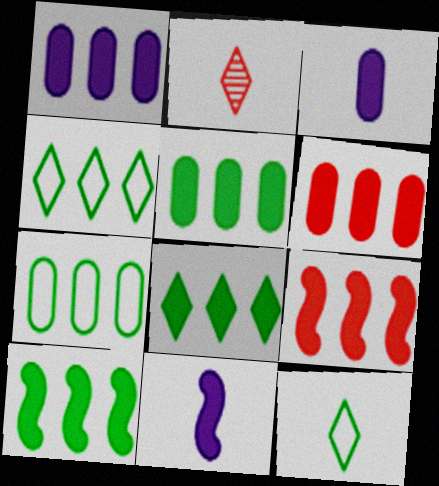[[1, 5, 6], 
[1, 8, 9], 
[5, 8, 10]]